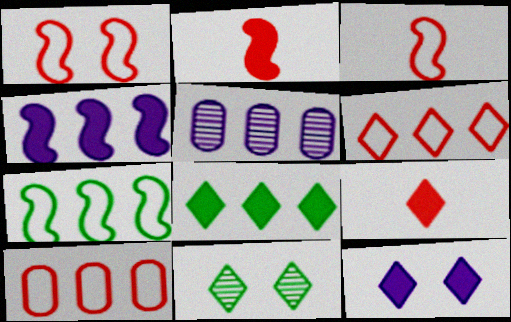[[8, 9, 12]]